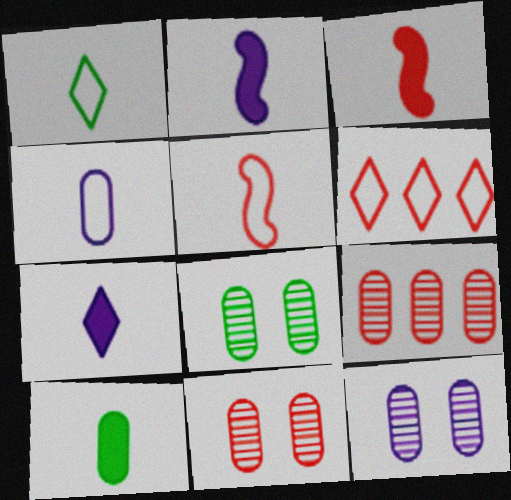[[1, 4, 5], 
[2, 6, 8], 
[3, 6, 11], 
[3, 7, 10], 
[8, 11, 12]]